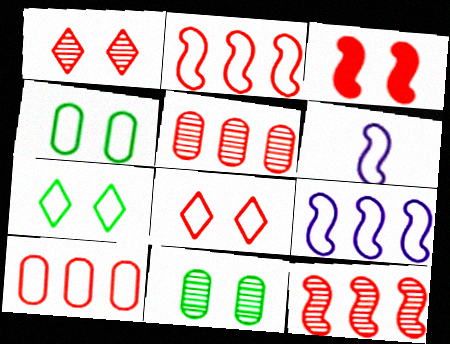[[6, 7, 10]]